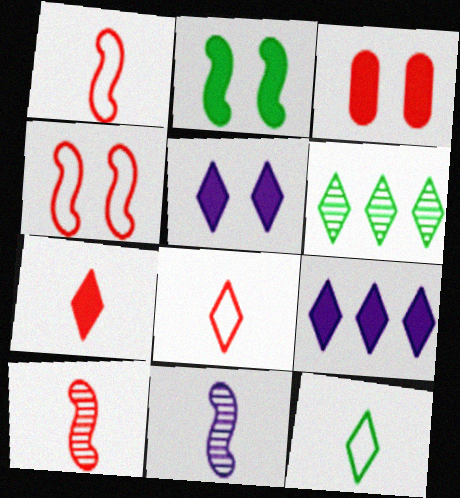[[2, 3, 5], 
[5, 6, 8]]